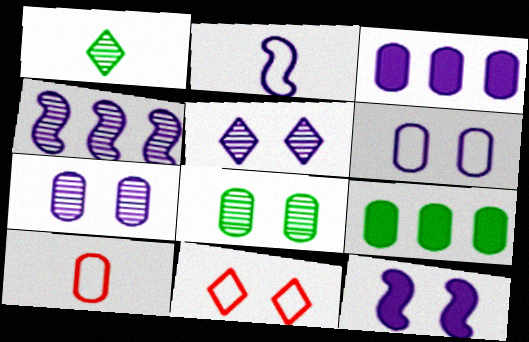[[2, 3, 5], 
[2, 4, 12], 
[3, 8, 10], 
[5, 6, 12], 
[7, 9, 10], 
[8, 11, 12]]